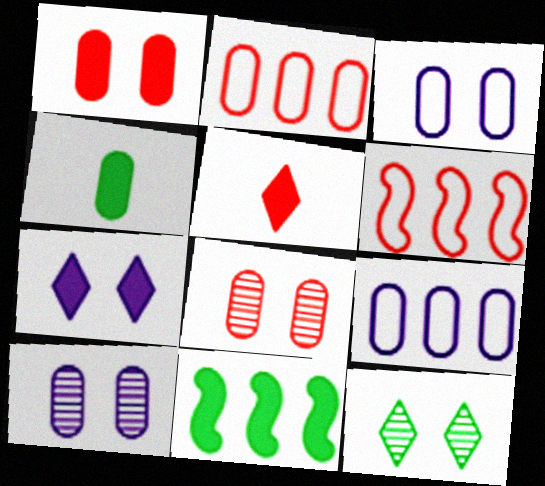[[2, 4, 10], 
[4, 8, 9], 
[5, 6, 8]]